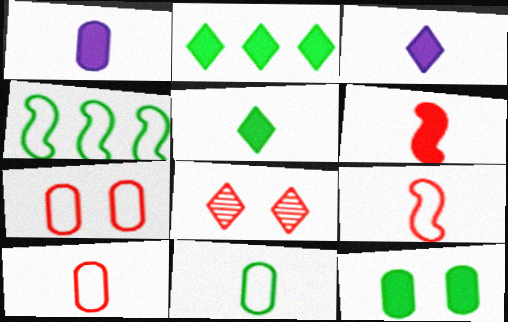[[1, 4, 8], 
[1, 5, 6]]